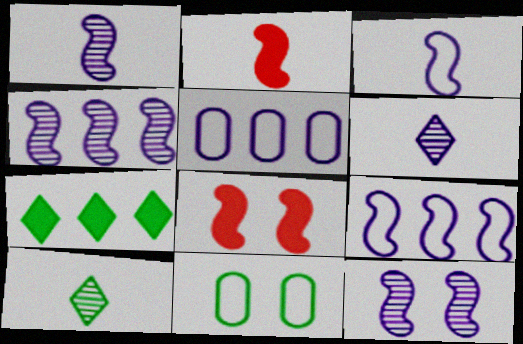[[1, 4, 12], 
[5, 8, 10]]